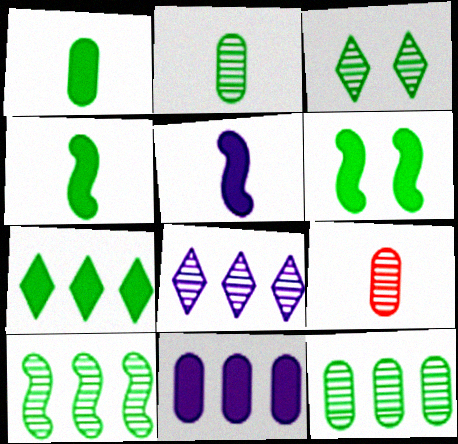[[1, 6, 7], 
[2, 3, 10]]